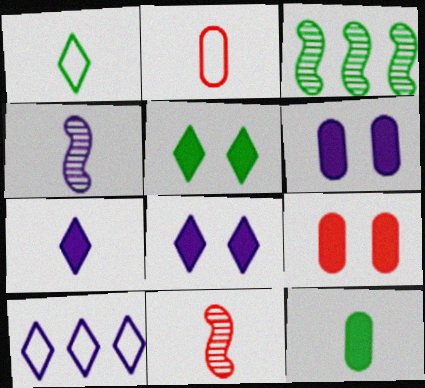[[2, 3, 8], 
[4, 6, 10]]